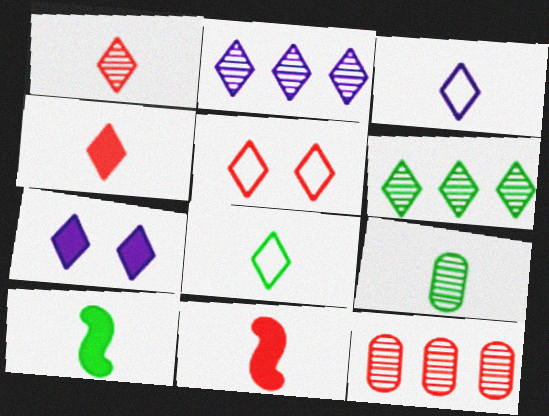[[2, 3, 7], 
[3, 9, 11], 
[5, 11, 12], 
[8, 9, 10]]